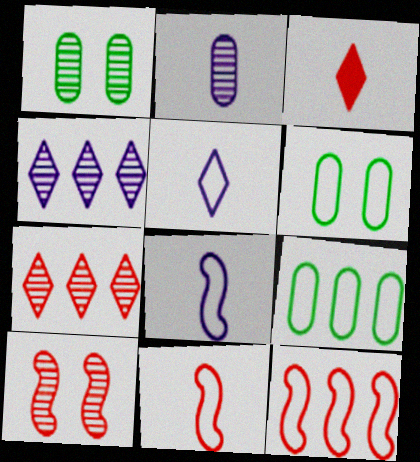[[5, 6, 12]]